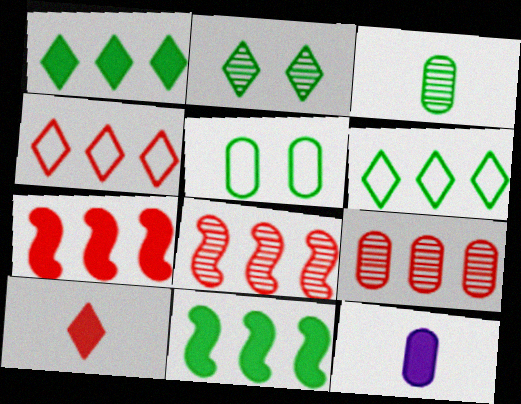[[4, 7, 9], 
[5, 9, 12]]